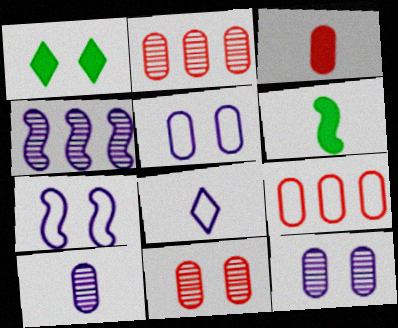[[1, 7, 11], 
[3, 9, 11]]